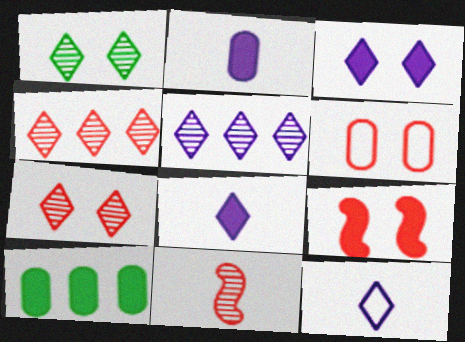[[3, 5, 12], 
[6, 7, 9], 
[8, 9, 10]]